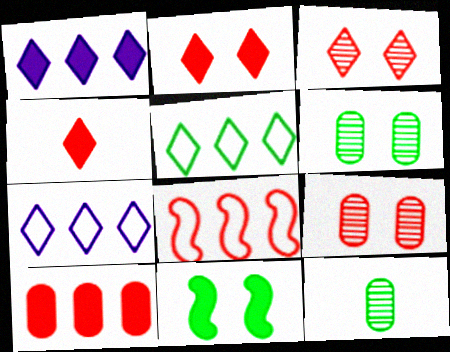[[4, 8, 9], 
[5, 11, 12]]